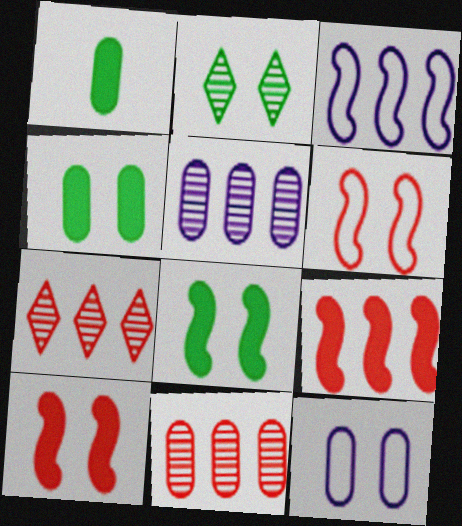[[1, 11, 12], 
[2, 10, 12]]